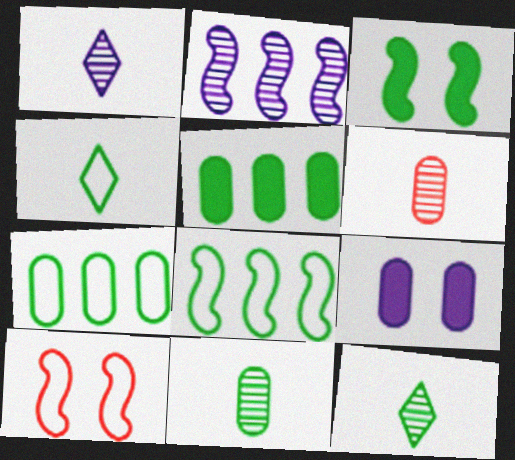[[1, 5, 10], 
[3, 7, 12], 
[6, 7, 9]]